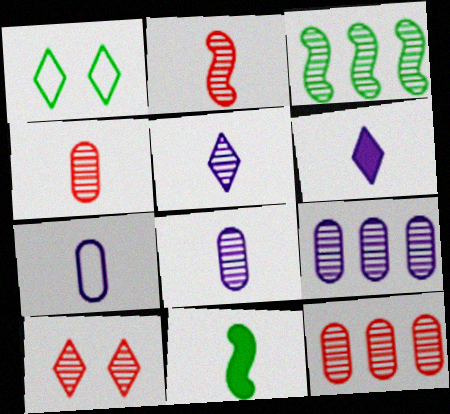[[2, 10, 12], 
[3, 8, 10]]